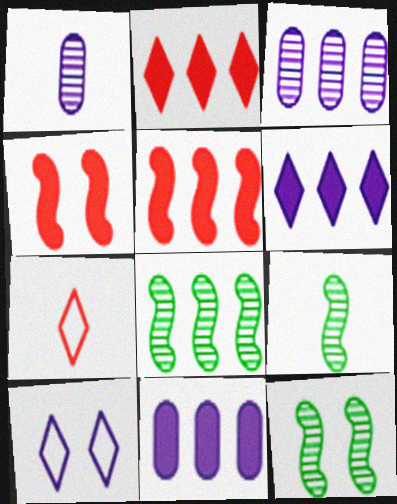[[7, 11, 12], 
[8, 9, 12]]